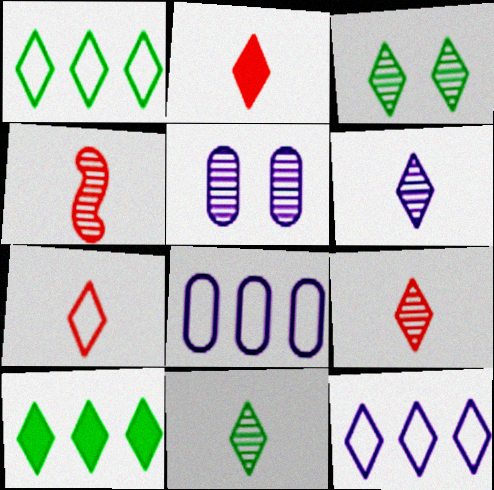[[2, 3, 12], 
[2, 7, 9], 
[6, 9, 11]]